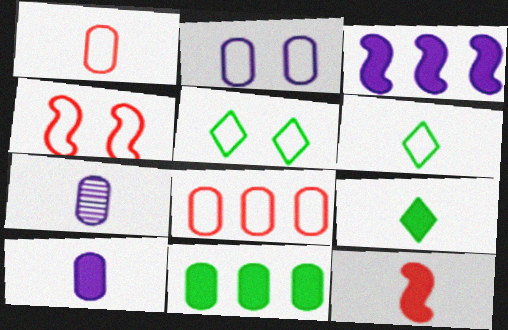[[2, 4, 5], 
[6, 7, 12], 
[9, 10, 12]]